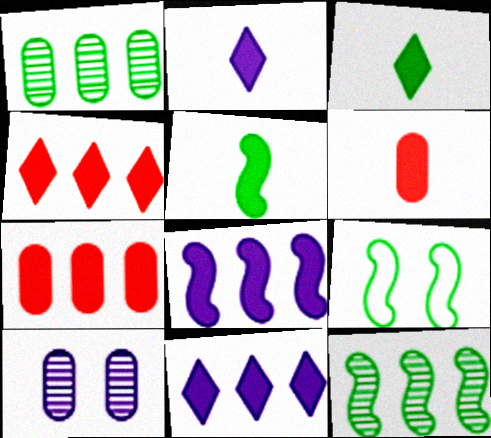[[1, 3, 9], 
[2, 5, 6], 
[5, 9, 12]]